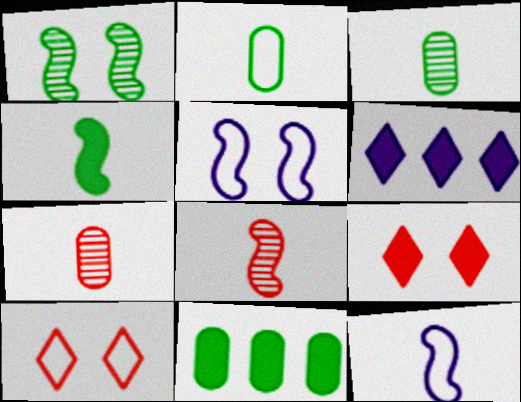[[4, 8, 12]]